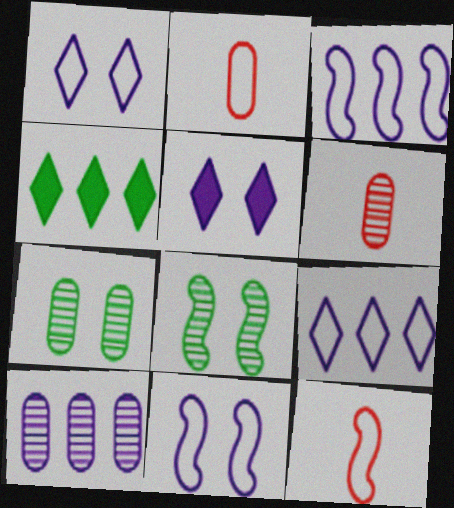[[4, 6, 11], 
[6, 7, 10]]